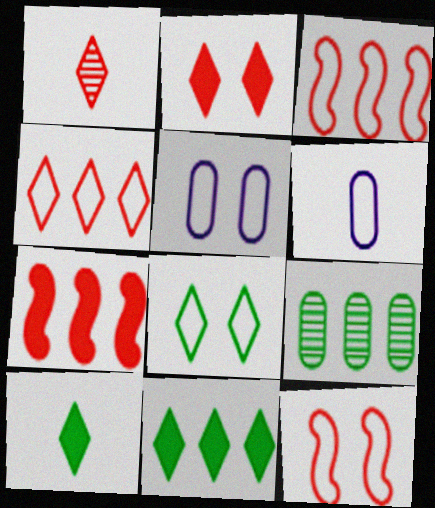[[1, 2, 4], 
[3, 6, 8], 
[5, 8, 12]]